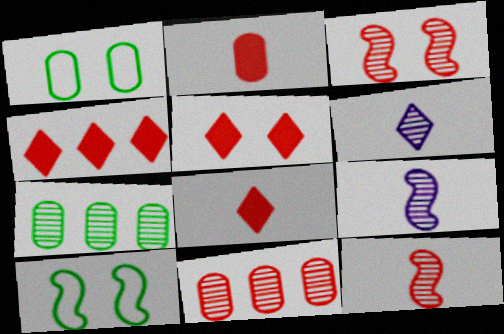[[1, 4, 9], 
[3, 6, 7], 
[4, 5, 8]]